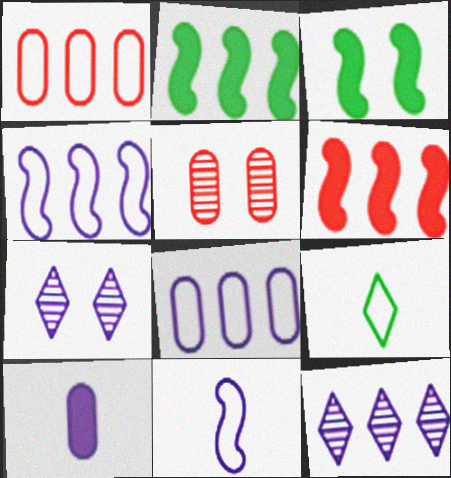[[1, 2, 12], 
[4, 7, 10]]